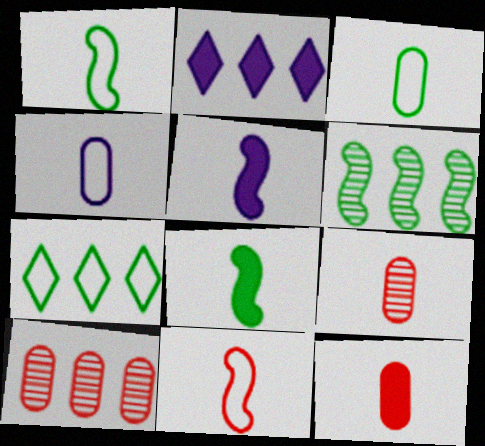[]